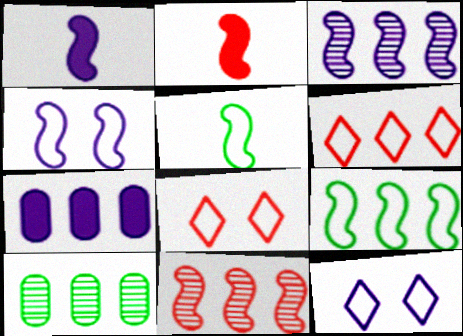[[1, 3, 4], 
[1, 8, 10], 
[2, 10, 12]]